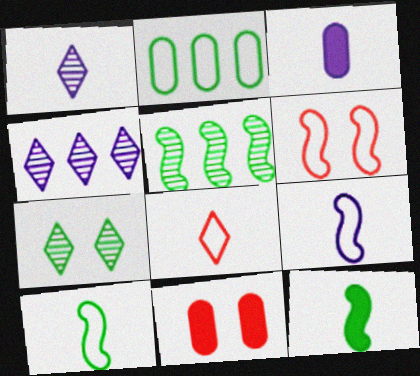[[1, 3, 9], 
[2, 7, 12], 
[4, 10, 11]]